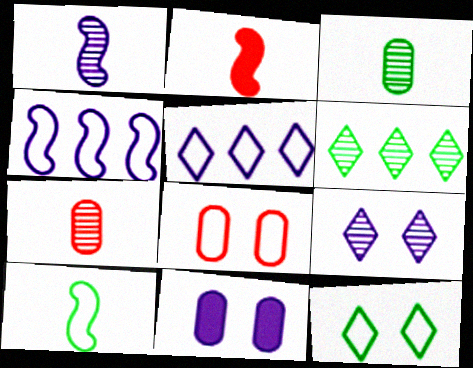[[1, 2, 10], 
[1, 5, 11], 
[5, 8, 10]]